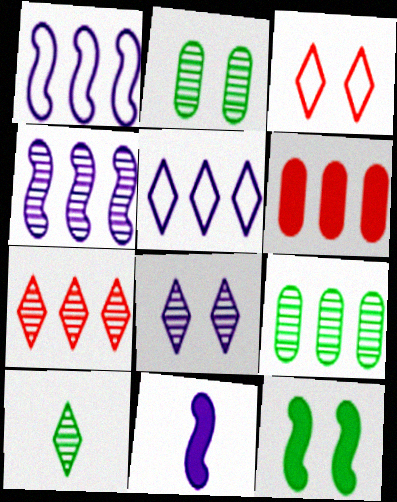[[3, 9, 11], 
[4, 7, 9], 
[7, 8, 10]]